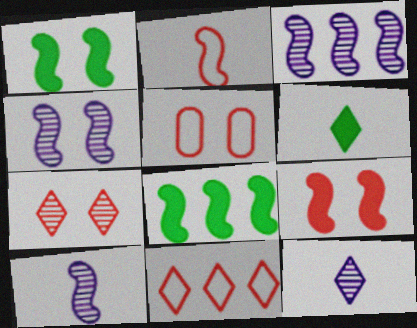[[1, 2, 3], 
[2, 4, 8], 
[2, 5, 11], 
[3, 4, 10], 
[3, 5, 6], 
[5, 7, 9], 
[5, 8, 12]]